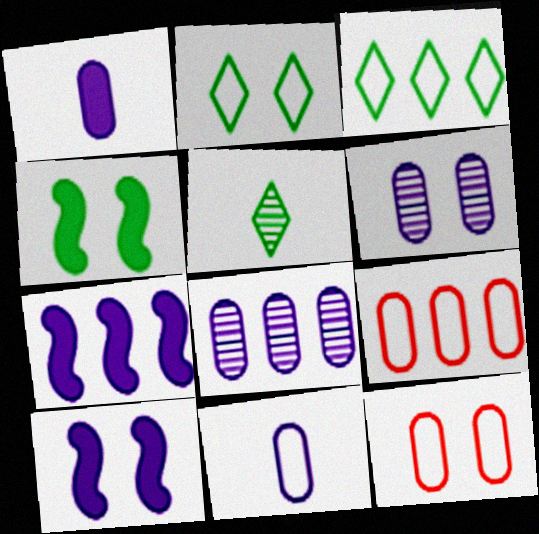[[5, 7, 12], 
[5, 9, 10]]